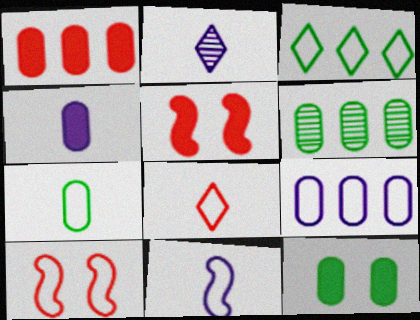[[1, 4, 12], 
[1, 6, 9], 
[2, 4, 11], 
[6, 7, 12], 
[7, 8, 11]]